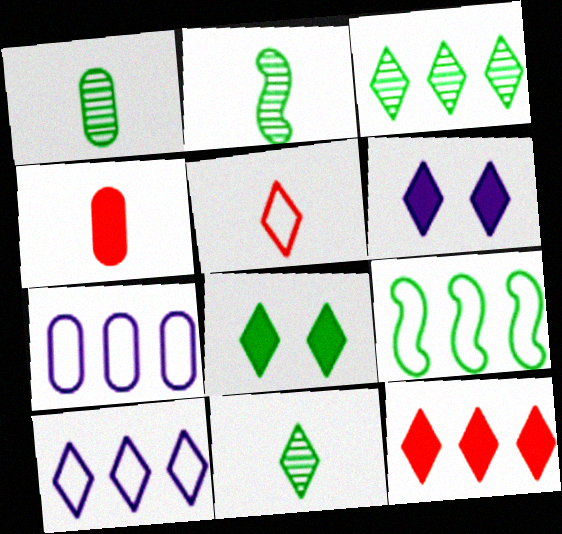[[1, 2, 11], 
[1, 8, 9], 
[3, 5, 6], 
[3, 10, 12]]